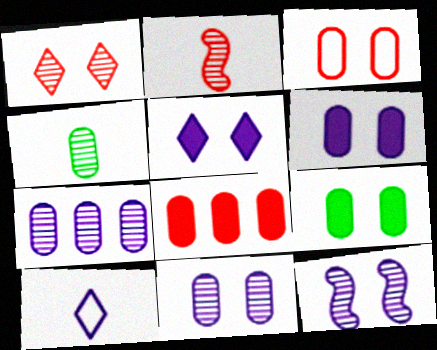[[3, 9, 11]]